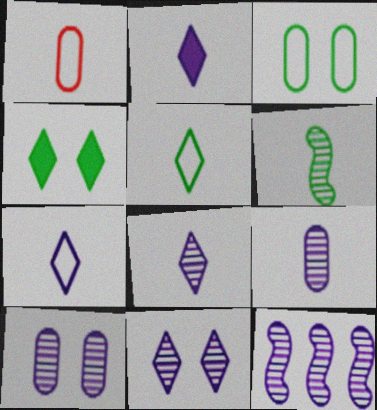[[1, 2, 6], 
[1, 4, 12], 
[2, 7, 8], 
[8, 10, 12], 
[9, 11, 12]]